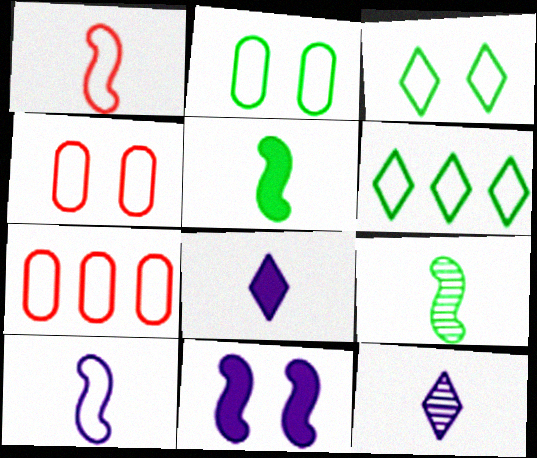[[3, 7, 10], 
[4, 6, 10]]